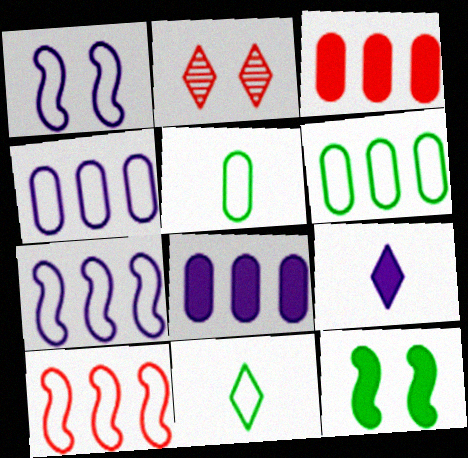[[3, 9, 12]]